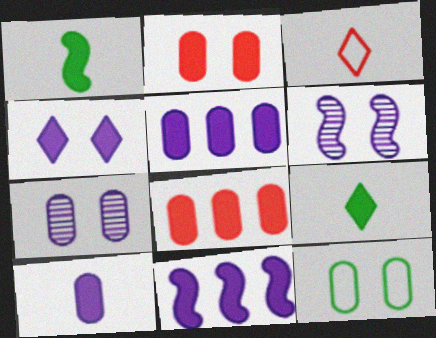[[1, 4, 8], 
[2, 7, 12], 
[2, 9, 11], 
[4, 10, 11]]